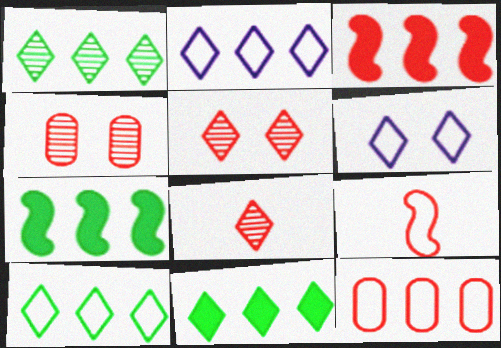[[1, 10, 11], 
[6, 8, 11]]